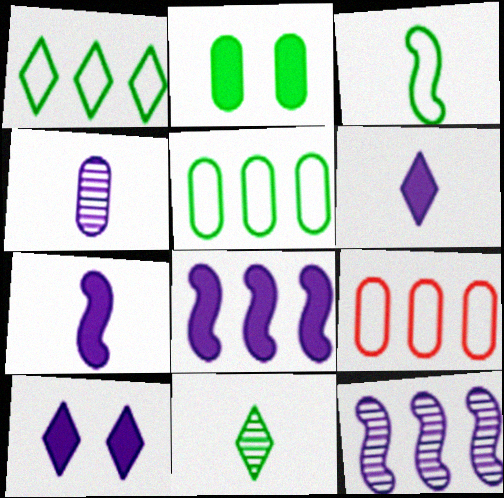[[2, 4, 9]]